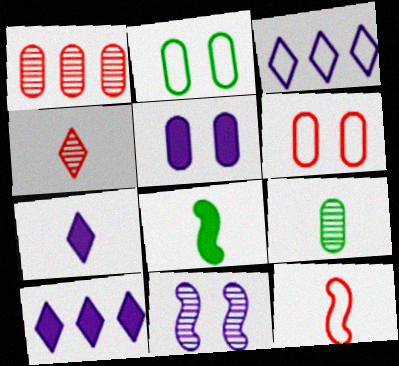[[2, 3, 12], 
[7, 9, 12]]